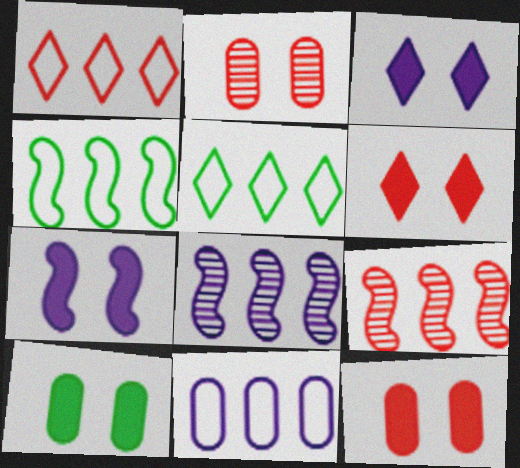[[1, 4, 11], 
[6, 7, 10]]